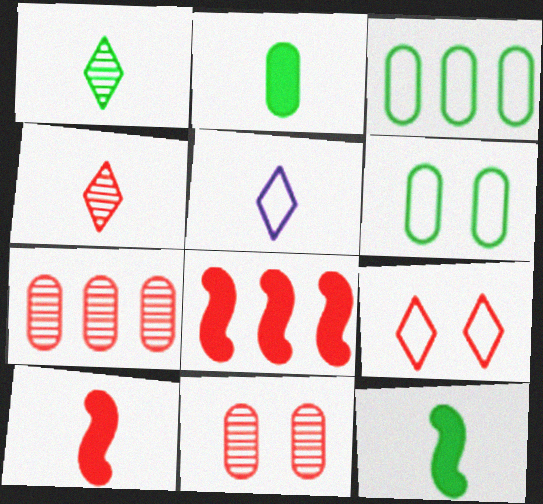[[7, 9, 10]]